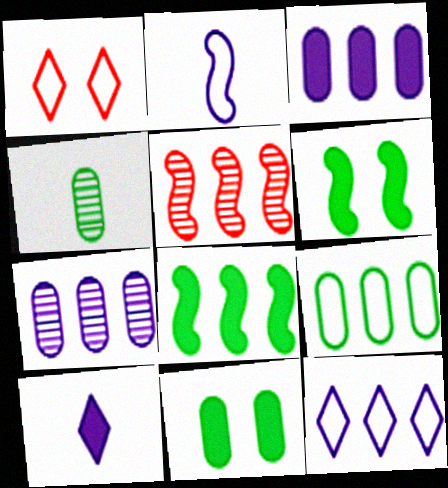[[1, 2, 9], 
[2, 5, 6], 
[4, 9, 11]]